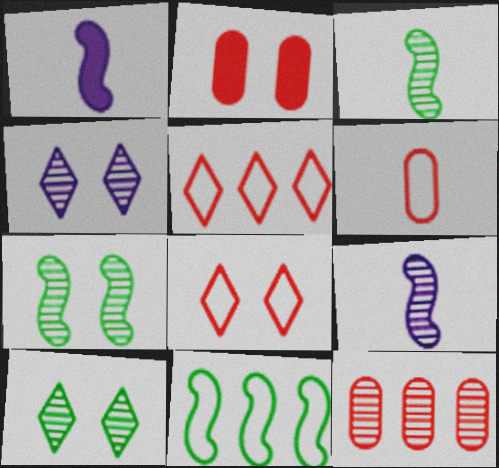[[2, 6, 12], 
[3, 4, 12], 
[9, 10, 12]]